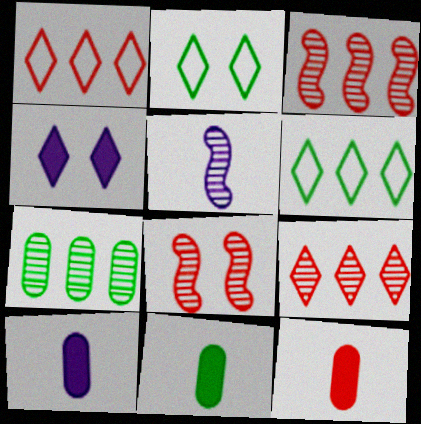[[1, 8, 12], 
[2, 3, 10], 
[6, 8, 10], 
[10, 11, 12]]